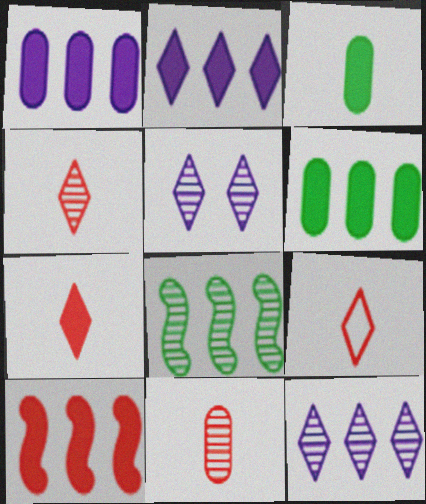[[2, 6, 10], 
[4, 7, 9], 
[5, 8, 11]]